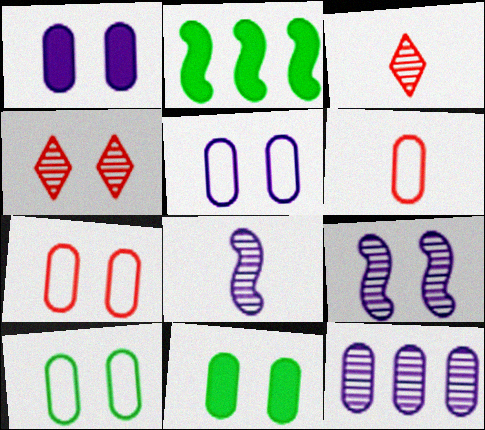[[2, 3, 5], 
[5, 7, 10], 
[6, 11, 12]]